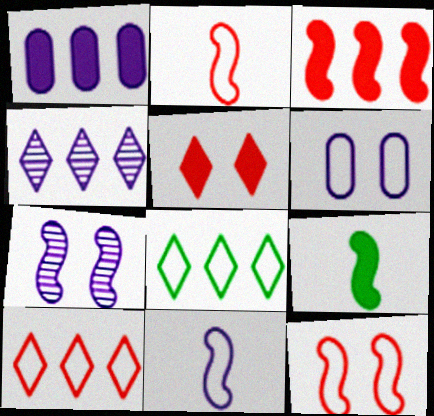[[1, 5, 9], 
[2, 6, 8]]